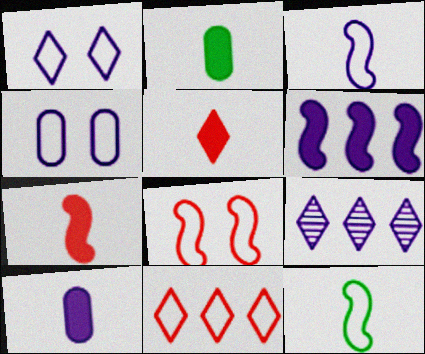[[2, 8, 9], 
[4, 11, 12]]